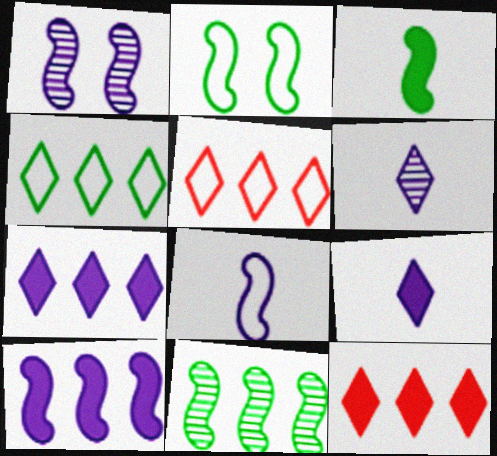[[1, 8, 10], 
[2, 3, 11]]